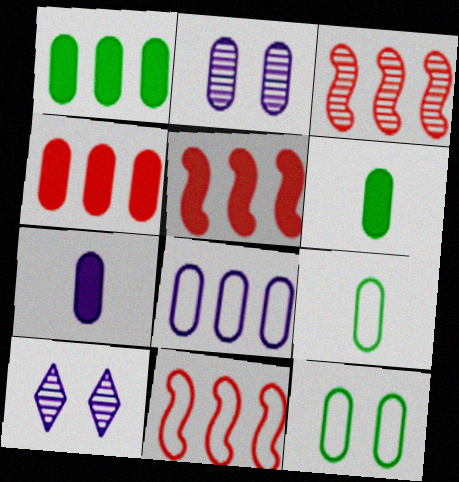[[2, 4, 9], 
[2, 7, 8], 
[3, 5, 11], 
[5, 9, 10], 
[6, 10, 11]]